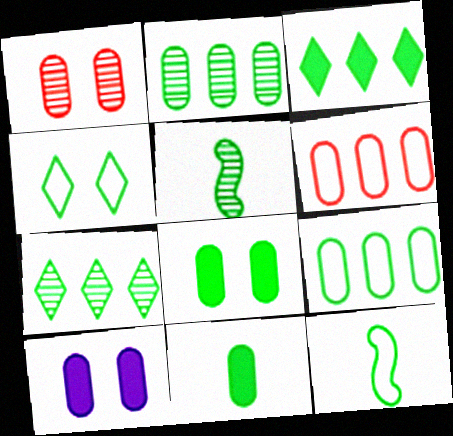[[4, 9, 12], 
[7, 8, 12]]